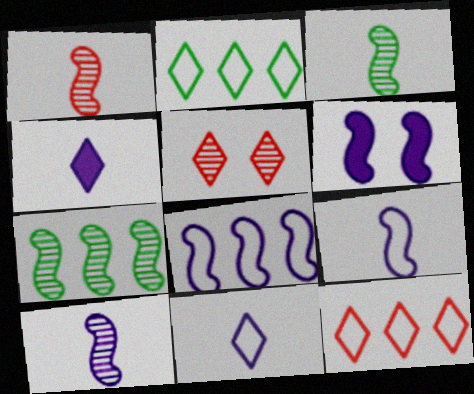[[1, 3, 10], 
[2, 4, 5], 
[6, 8, 10]]